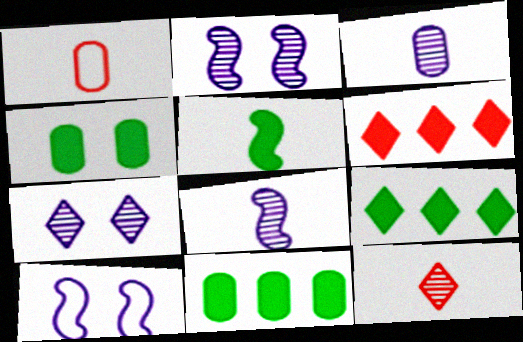[[1, 2, 9], 
[4, 5, 9], 
[10, 11, 12]]